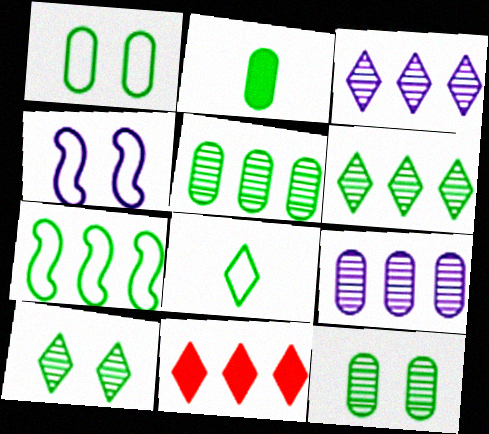[[1, 2, 5], 
[1, 7, 8], 
[2, 7, 10], 
[7, 9, 11]]